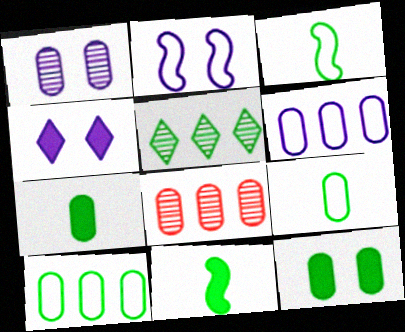[[1, 2, 4], 
[3, 4, 8], 
[3, 5, 12]]